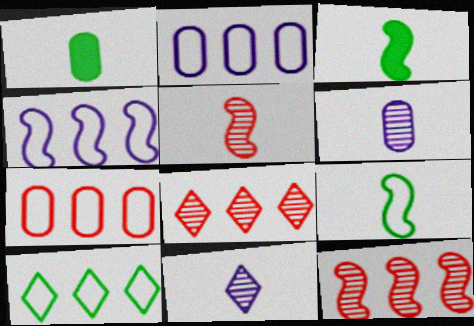[[4, 7, 10]]